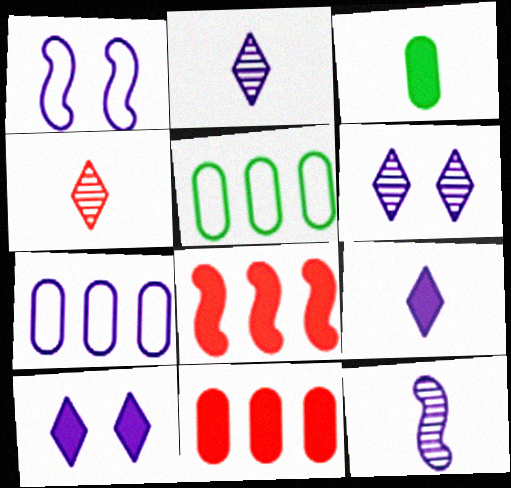[[3, 8, 10], 
[7, 10, 12]]